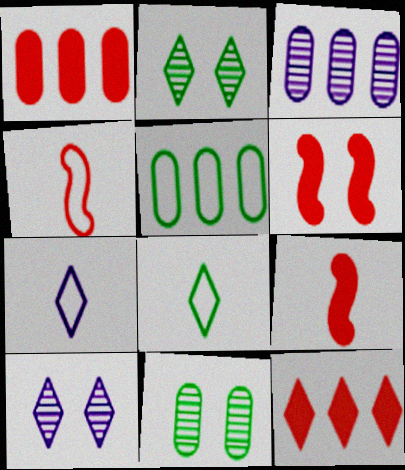[[1, 3, 5], 
[2, 7, 12], 
[3, 6, 8], 
[5, 9, 10], 
[8, 10, 12]]